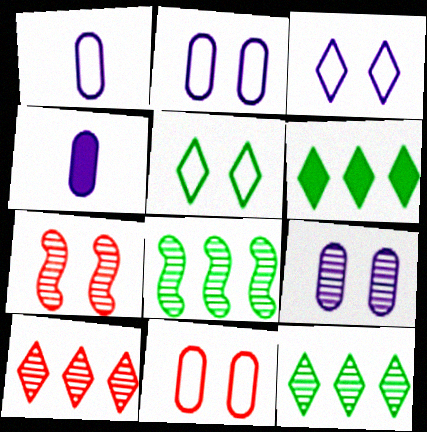[[1, 6, 7]]